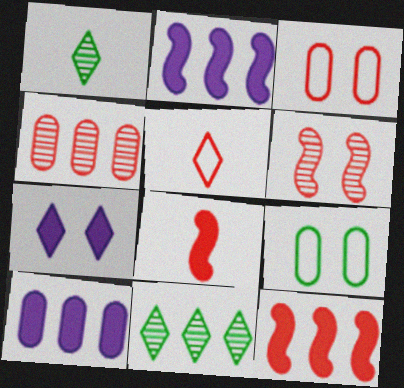[[1, 2, 3], 
[5, 7, 11], 
[6, 7, 9]]